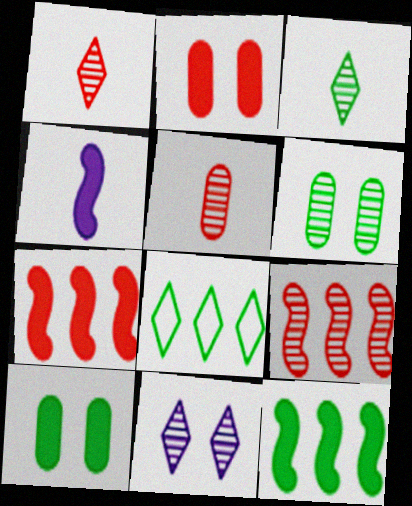[]